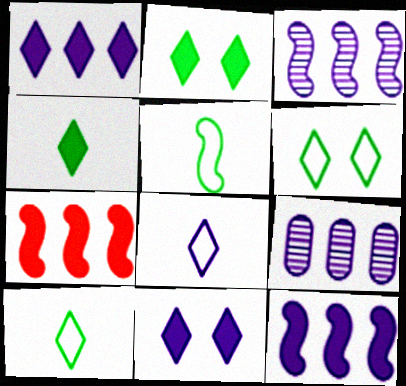[]